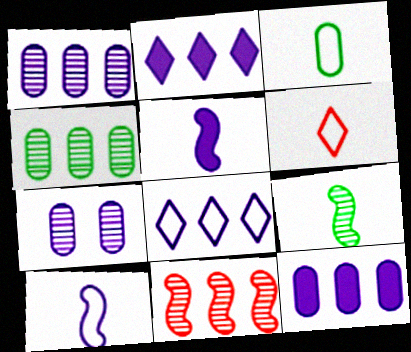[[2, 7, 10], 
[3, 6, 10], 
[5, 7, 8]]